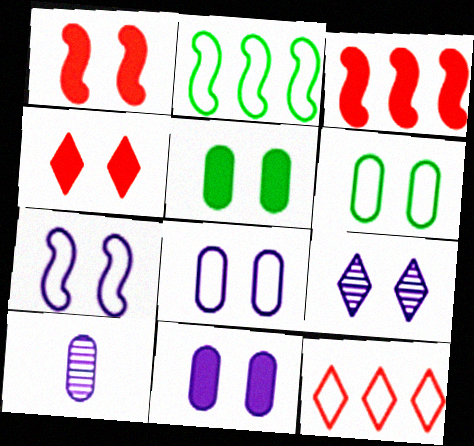[[1, 6, 9], 
[2, 4, 10], 
[7, 9, 11]]